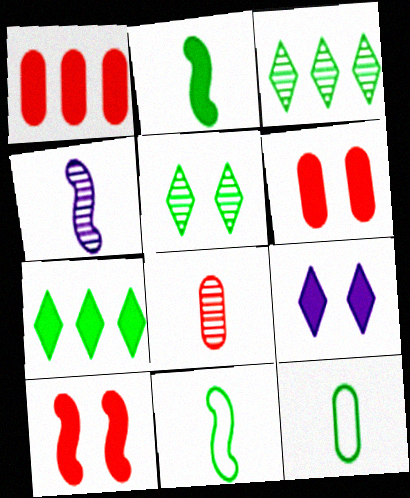[[1, 2, 9]]